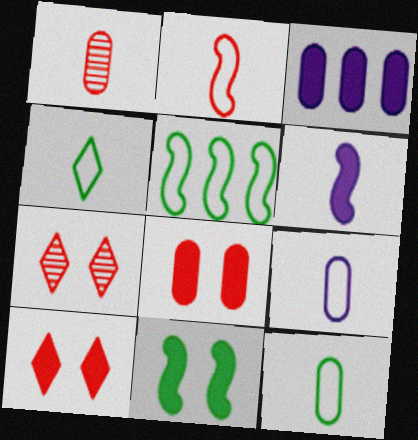[[1, 4, 6], 
[2, 4, 9]]